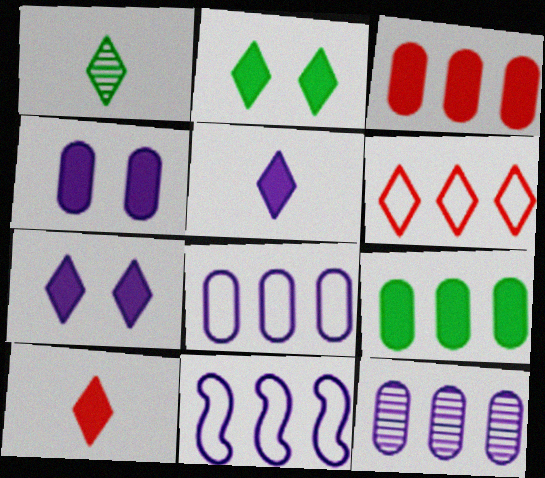[[1, 6, 7]]